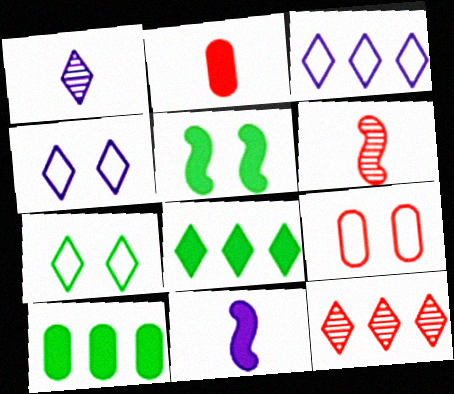[[3, 8, 12], 
[4, 6, 10]]